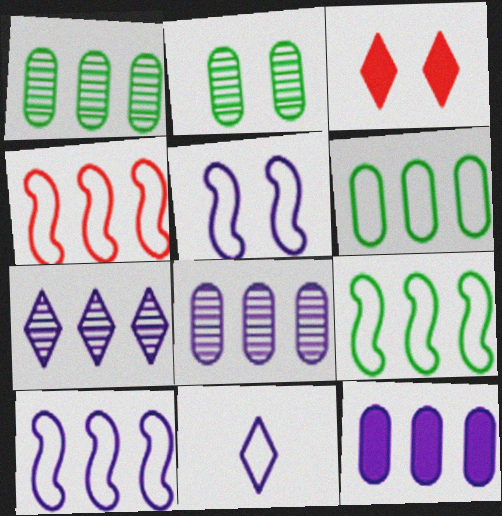[[2, 3, 5], 
[4, 9, 10], 
[7, 10, 12]]